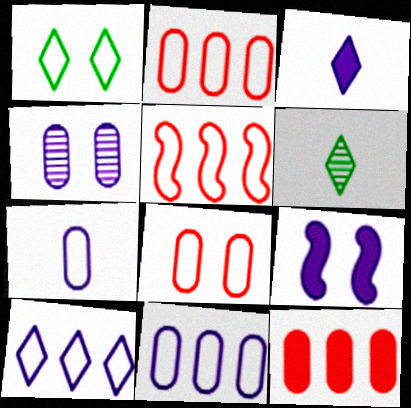[[1, 5, 7], 
[2, 6, 9]]